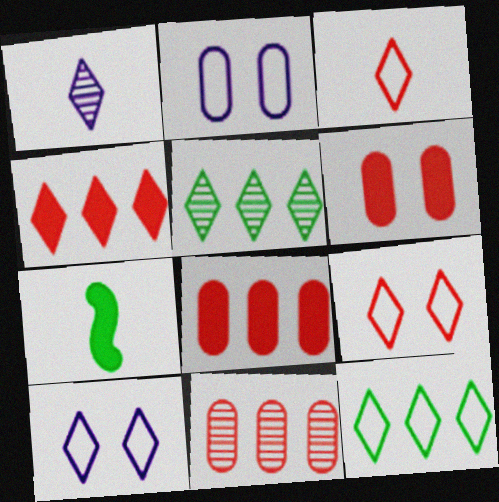[[3, 10, 12], 
[7, 10, 11]]